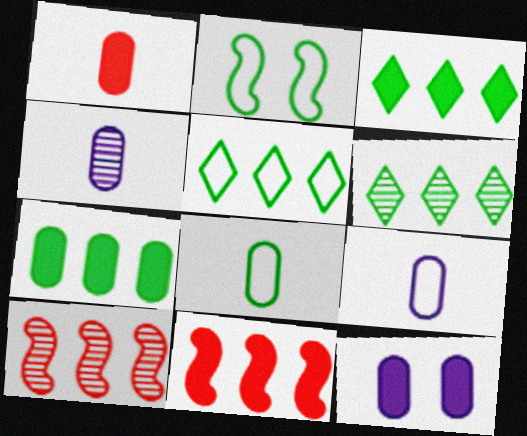[[1, 4, 8], 
[1, 7, 12], 
[2, 5, 8], 
[3, 5, 6]]